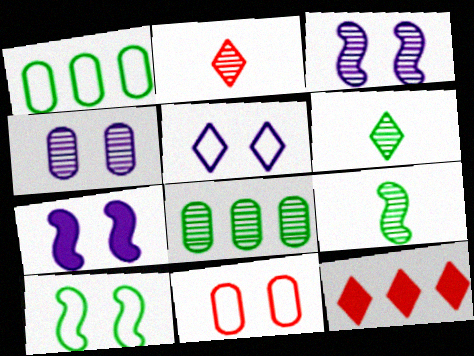[[1, 2, 7], 
[2, 3, 8], 
[4, 5, 7], 
[5, 6, 12], 
[5, 10, 11]]